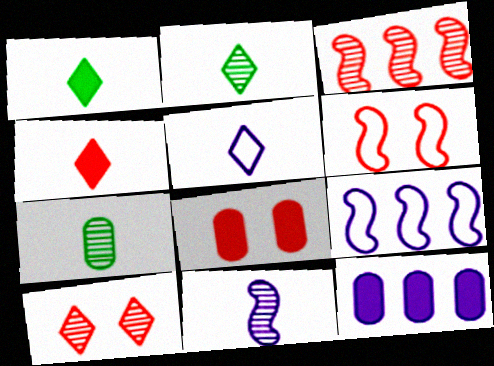[[2, 4, 5], 
[2, 6, 12], 
[2, 8, 9], 
[6, 8, 10]]